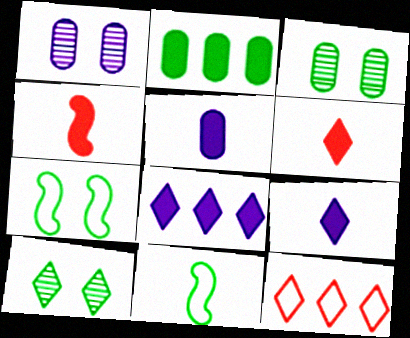[[2, 10, 11], 
[9, 10, 12]]